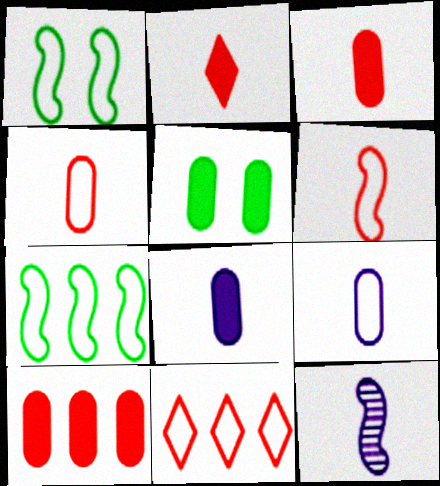[[1, 9, 11], 
[5, 8, 10], 
[5, 11, 12]]